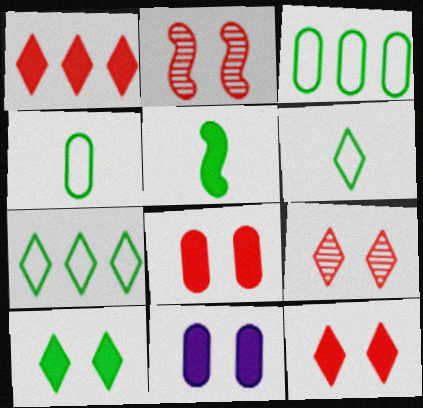[[1, 5, 11]]